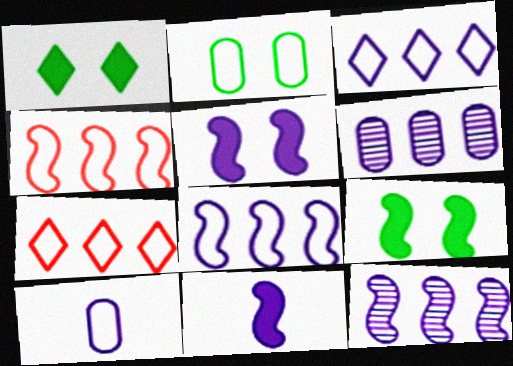[]